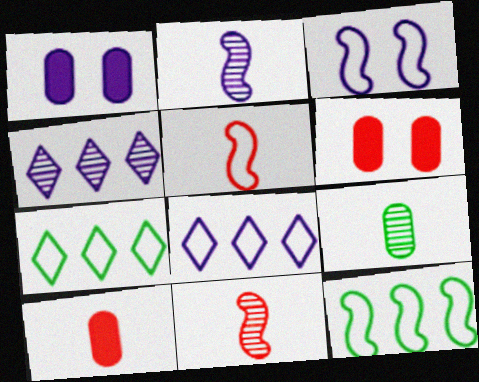[[1, 2, 8], 
[1, 7, 11], 
[2, 6, 7], 
[3, 5, 12]]